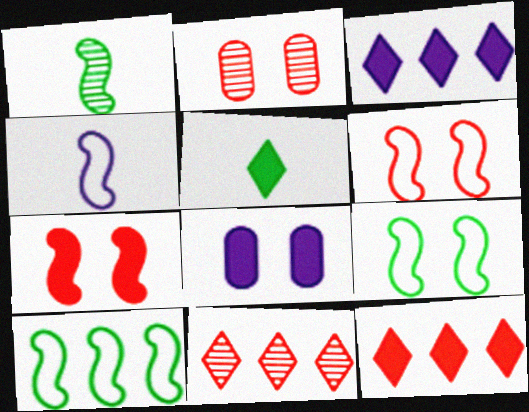[[4, 6, 10]]